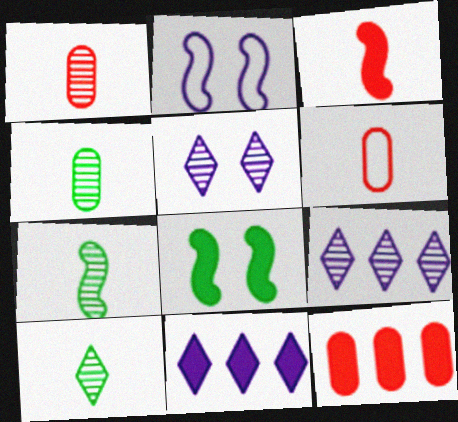[[2, 10, 12], 
[4, 7, 10], 
[6, 8, 9]]